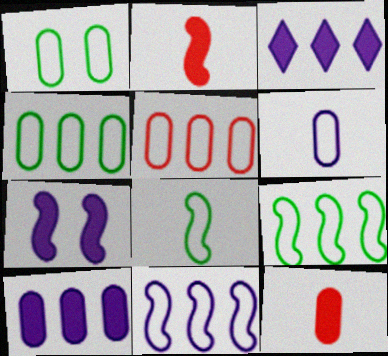[[1, 5, 6]]